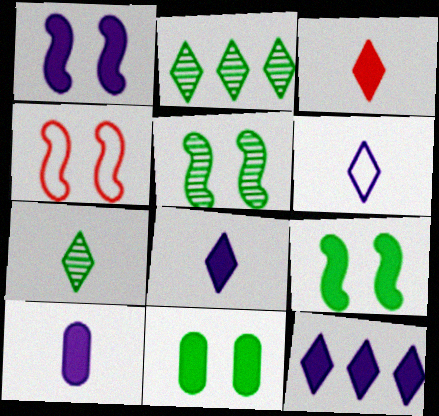[[1, 4, 5], 
[1, 10, 12], 
[2, 4, 10], 
[3, 6, 7]]